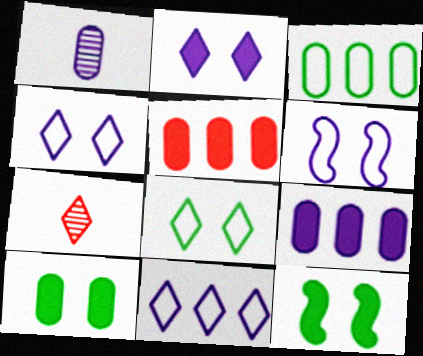[]